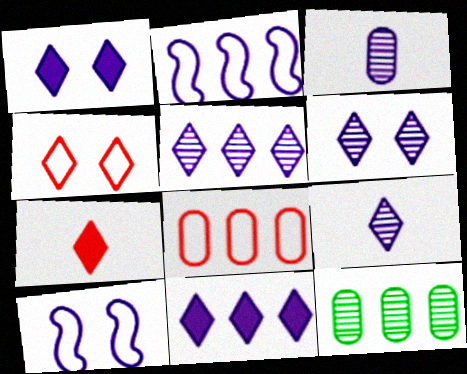[[1, 2, 3], 
[3, 10, 11], 
[5, 6, 9], 
[7, 10, 12]]